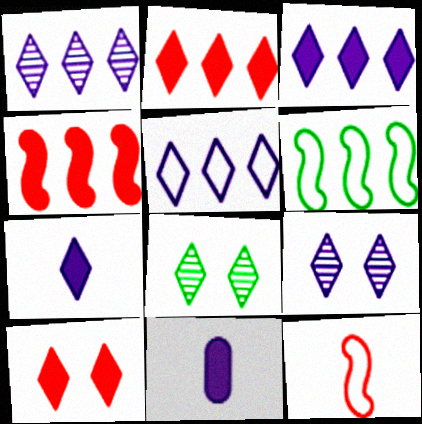[[1, 3, 5], 
[5, 7, 9]]